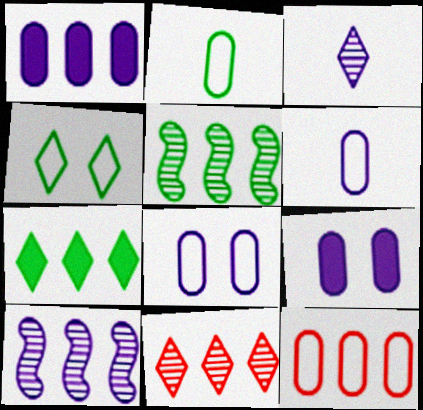[[2, 8, 12], 
[7, 10, 12]]